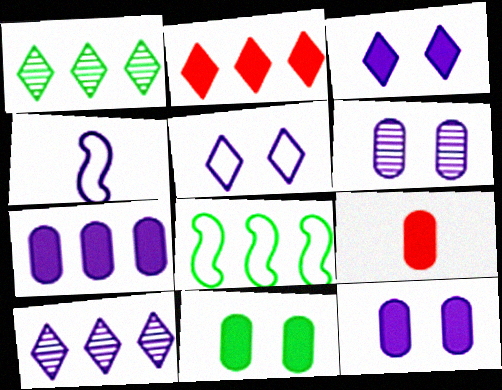[[4, 10, 12], 
[7, 9, 11]]